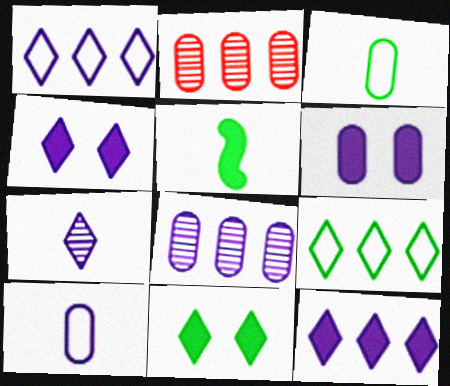[[1, 4, 7], 
[2, 3, 6], 
[6, 8, 10]]